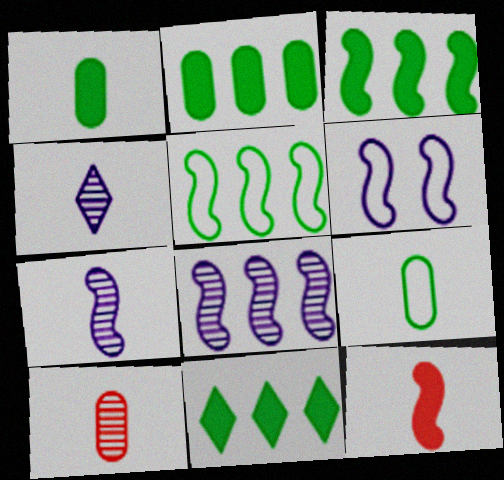[[2, 3, 11], 
[4, 9, 12], 
[6, 10, 11]]